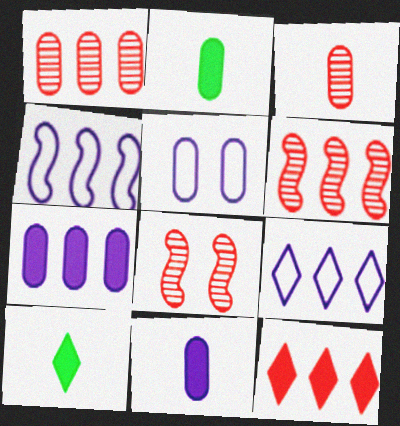[[1, 2, 5], 
[2, 8, 9], 
[5, 6, 10]]